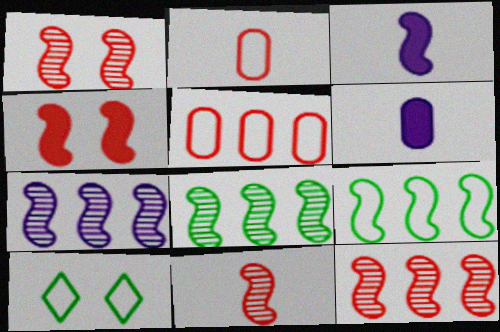[[1, 3, 9], 
[1, 11, 12], 
[6, 10, 12], 
[7, 8, 12]]